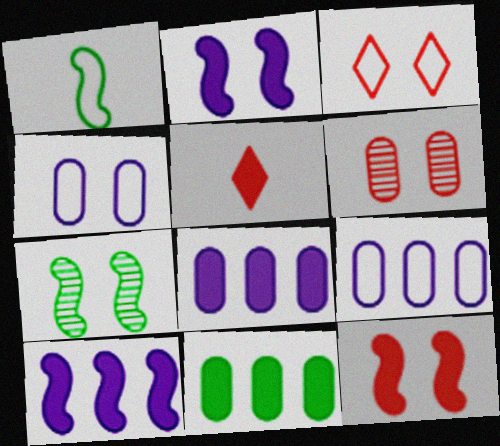[[1, 3, 9], 
[2, 5, 11], 
[3, 6, 12], 
[5, 7, 9]]